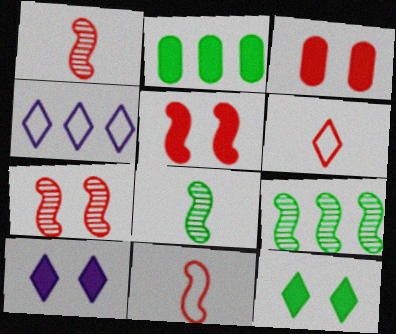[[3, 4, 8]]